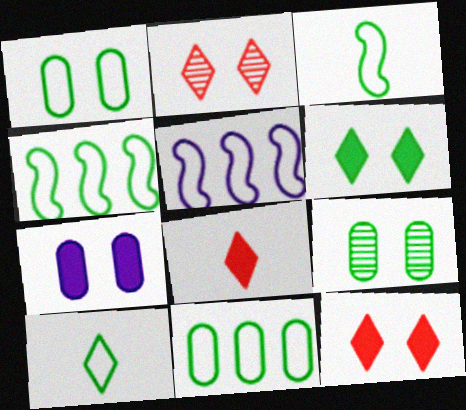[[1, 4, 10], 
[5, 8, 9]]